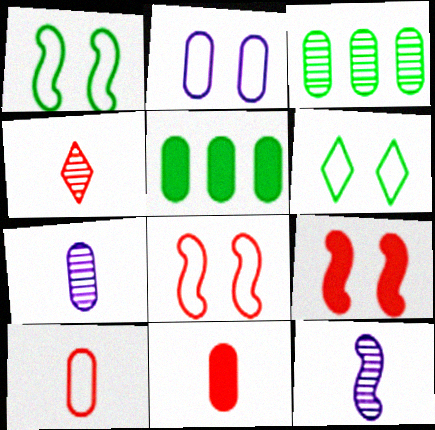[[2, 3, 11], 
[2, 6, 8]]